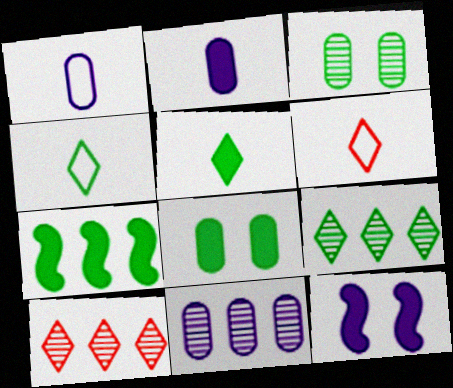[[3, 4, 7], 
[5, 7, 8]]